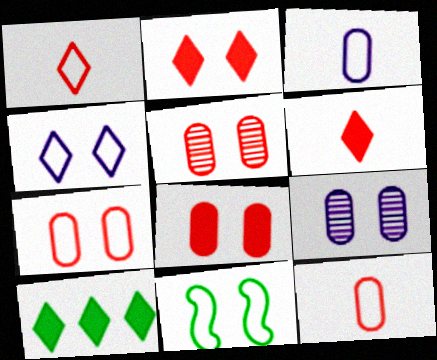[[2, 9, 11], 
[4, 7, 11], 
[5, 7, 8]]